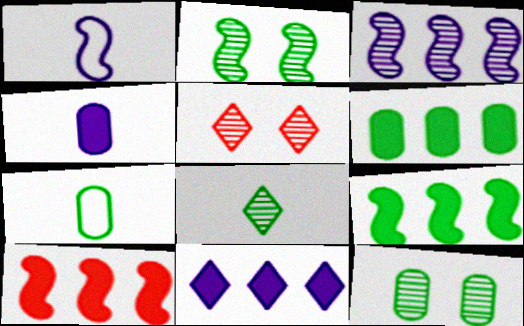[[1, 2, 10], 
[1, 5, 6], 
[6, 7, 12], 
[6, 10, 11]]